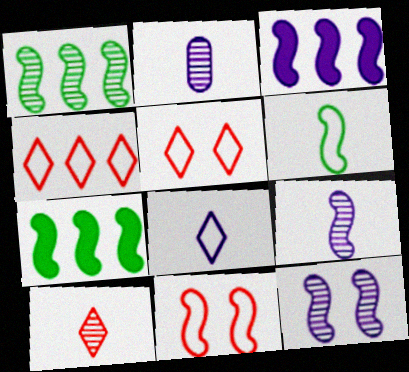[[2, 5, 7], 
[7, 9, 11]]